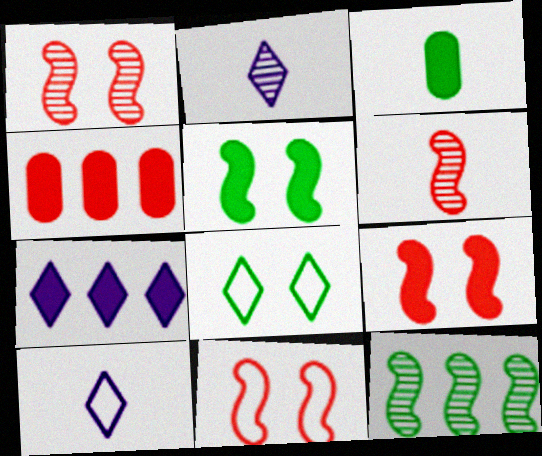[[1, 9, 11], 
[3, 6, 10], 
[3, 7, 9], 
[3, 8, 12]]